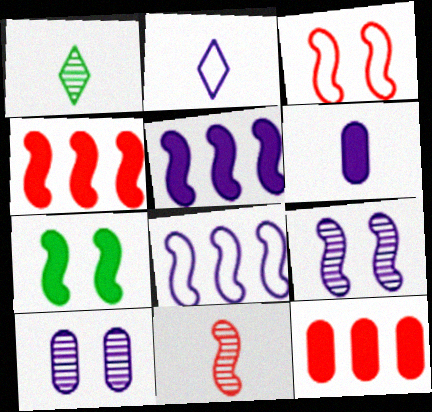[[2, 5, 10], 
[3, 4, 11], 
[3, 7, 9], 
[7, 8, 11]]